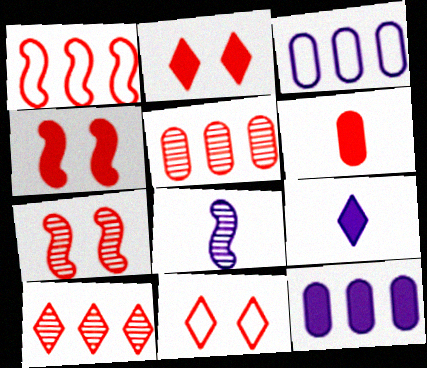[]